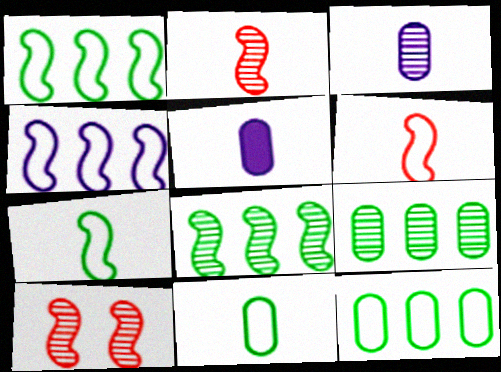[]